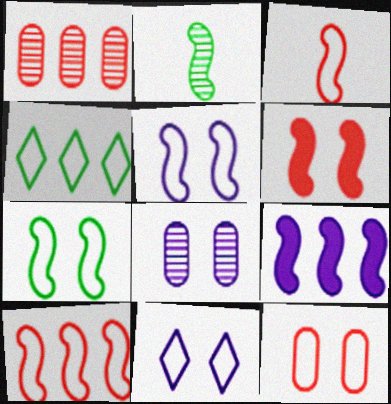[[1, 4, 9], 
[7, 11, 12]]